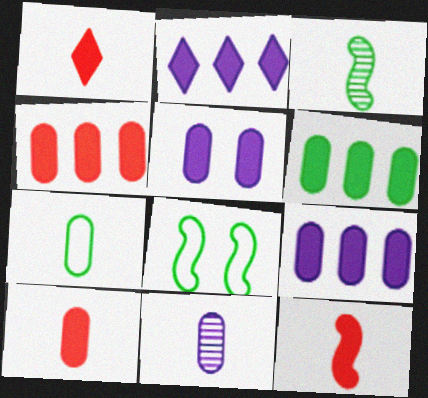[[1, 10, 12], 
[4, 6, 9], 
[5, 6, 10], 
[7, 10, 11]]